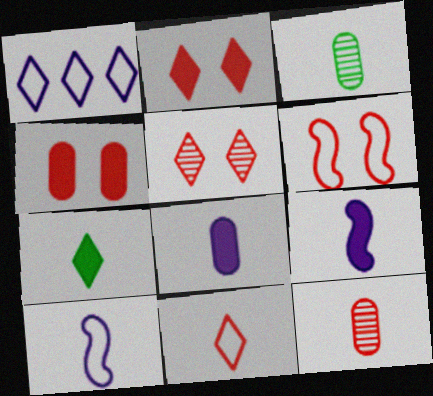[[1, 5, 7], 
[3, 9, 11], 
[4, 5, 6], 
[7, 10, 12]]